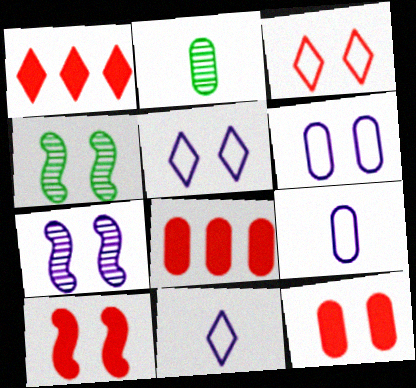[[1, 4, 9], 
[2, 6, 8], 
[4, 5, 12], 
[4, 8, 11]]